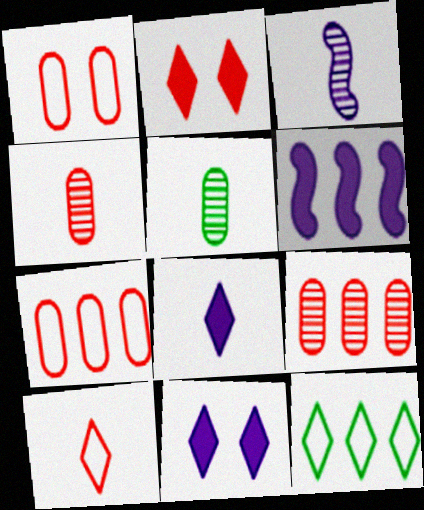[[6, 9, 12]]